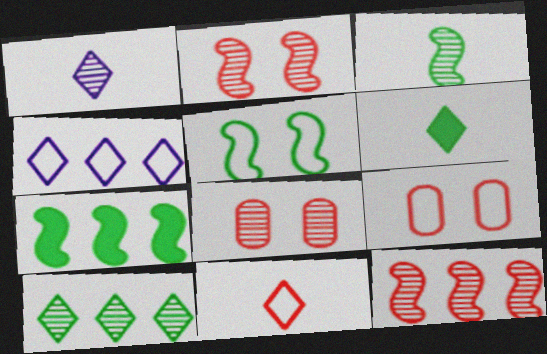[[1, 6, 11], 
[1, 7, 9], 
[3, 5, 7]]